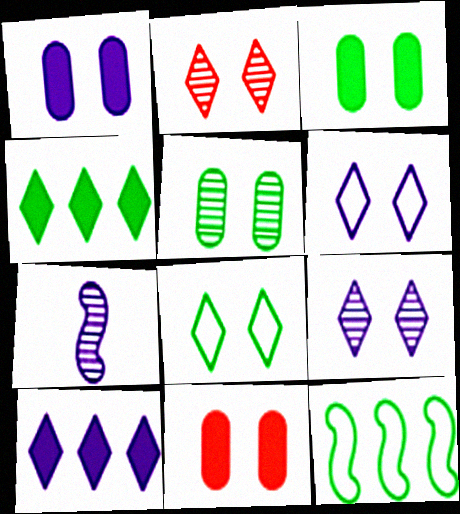[[1, 3, 11]]